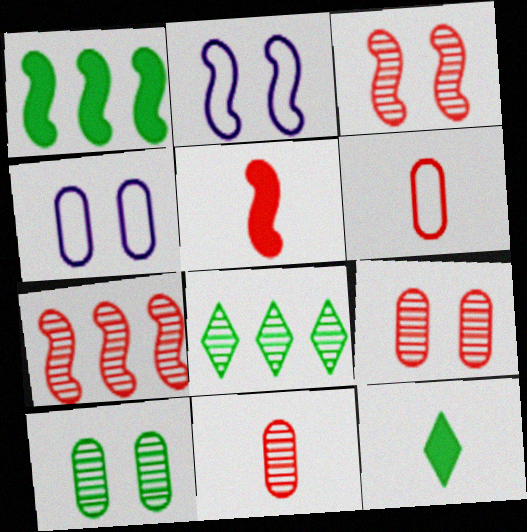[[4, 5, 8], 
[4, 7, 12]]